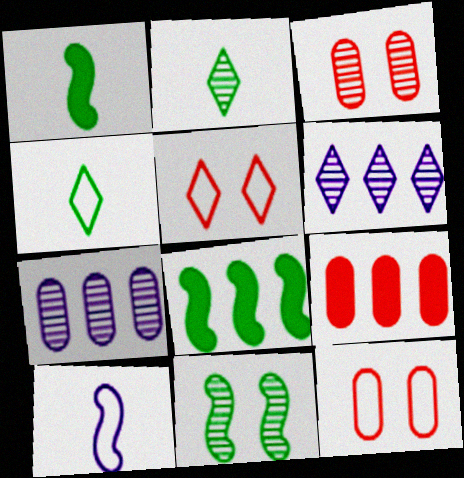[[1, 5, 7], 
[1, 6, 12]]